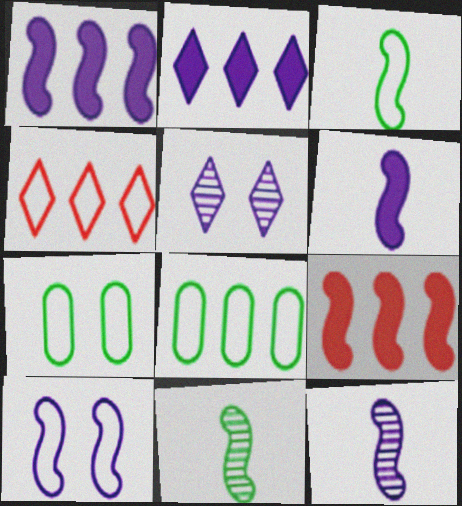[[1, 10, 12], 
[9, 10, 11]]